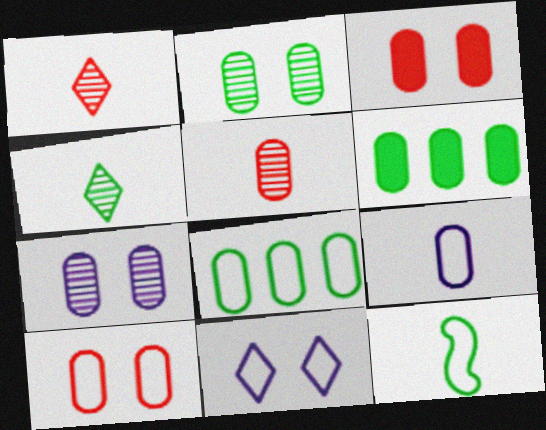[[8, 9, 10]]